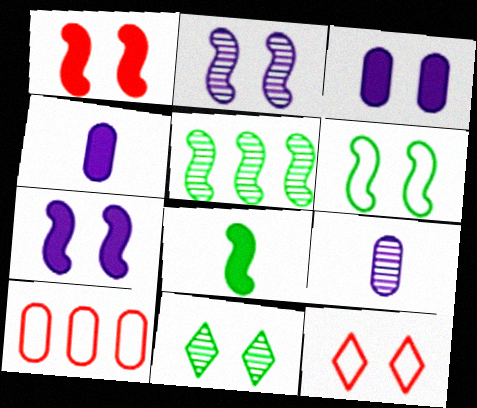[[1, 2, 6], 
[4, 5, 12], 
[5, 6, 8]]